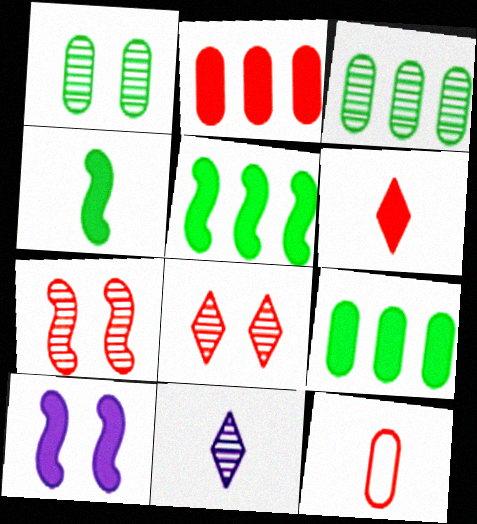[[3, 7, 11], 
[4, 11, 12], 
[6, 9, 10]]